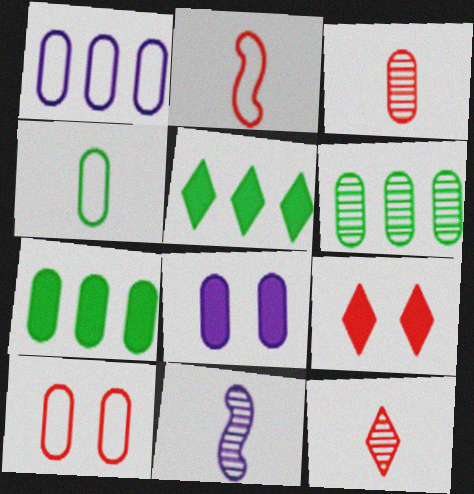[[1, 4, 10], 
[5, 10, 11]]